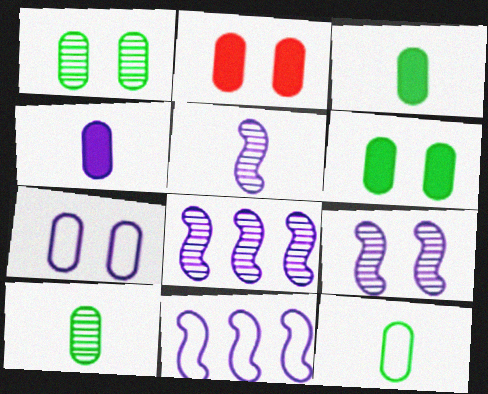[[1, 2, 7], 
[3, 10, 12], 
[5, 8, 9]]